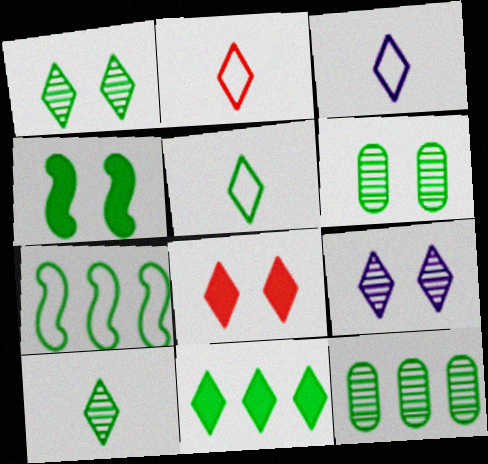[[1, 5, 11], 
[2, 3, 5], 
[2, 9, 11], 
[4, 5, 12], 
[7, 11, 12]]